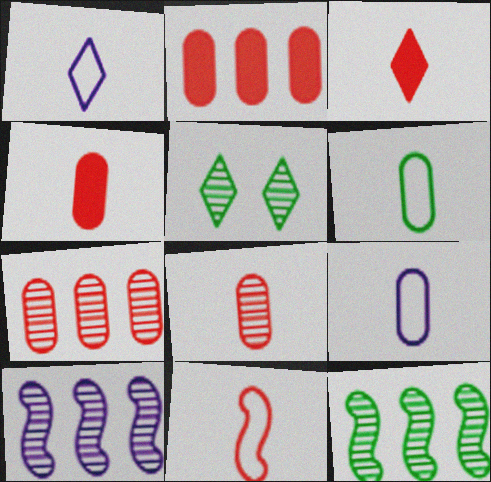[[1, 6, 11], 
[3, 8, 11], 
[5, 8, 10]]